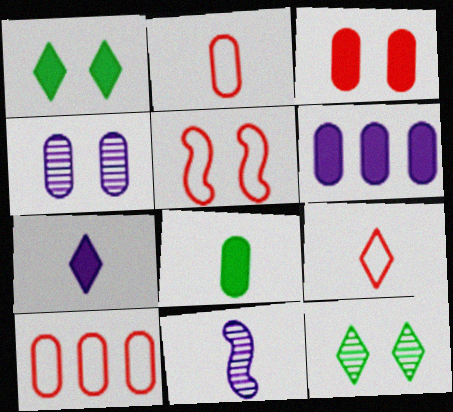[[1, 4, 5], 
[1, 10, 11], 
[3, 6, 8], 
[4, 8, 10], 
[5, 9, 10], 
[8, 9, 11]]